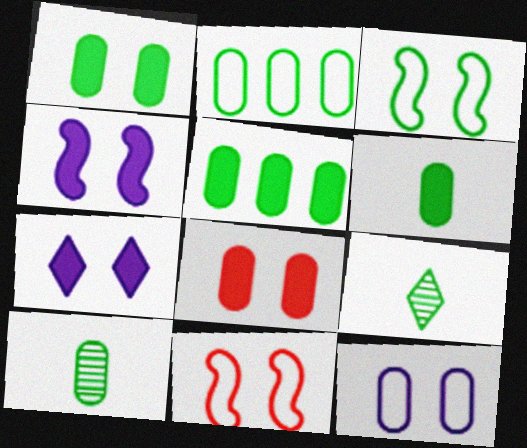[[1, 2, 10], 
[1, 5, 6], 
[3, 5, 9]]